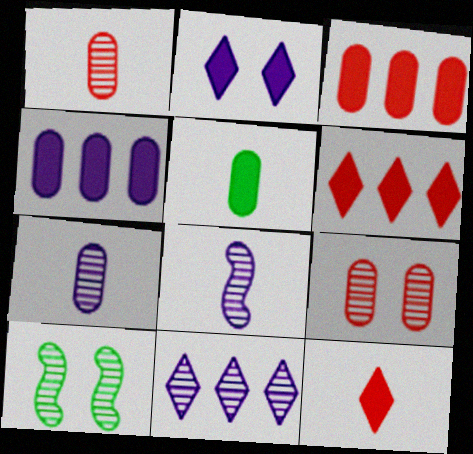[[1, 10, 11]]